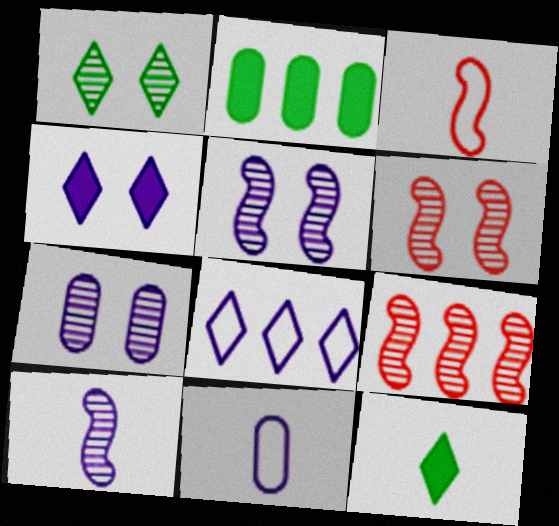[[1, 6, 7], 
[2, 8, 9]]